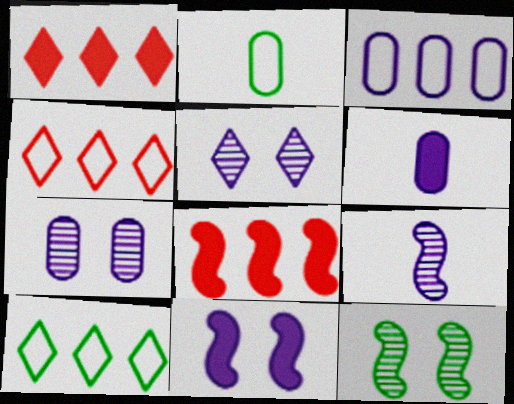[[2, 5, 8], 
[3, 6, 7], 
[4, 6, 12]]